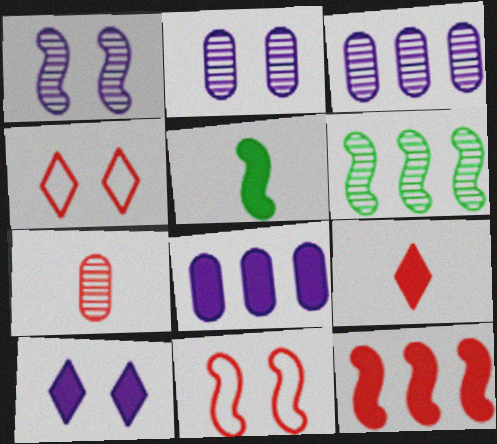[[3, 4, 5], 
[4, 7, 12]]